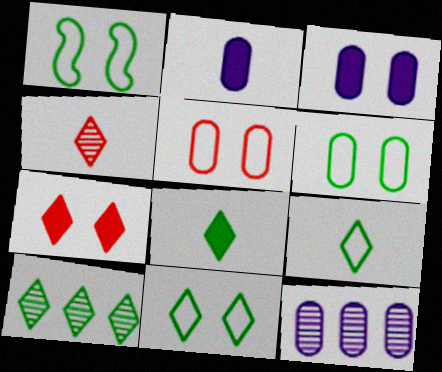[[1, 6, 11], 
[8, 10, 11]]